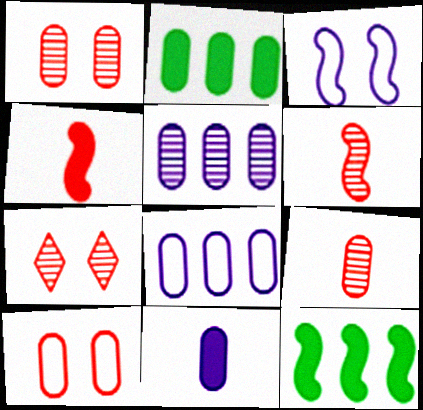[[3, 6, 12]]